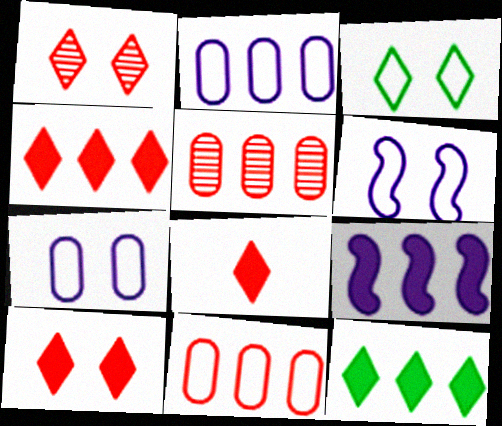[[4, 8, 10]]